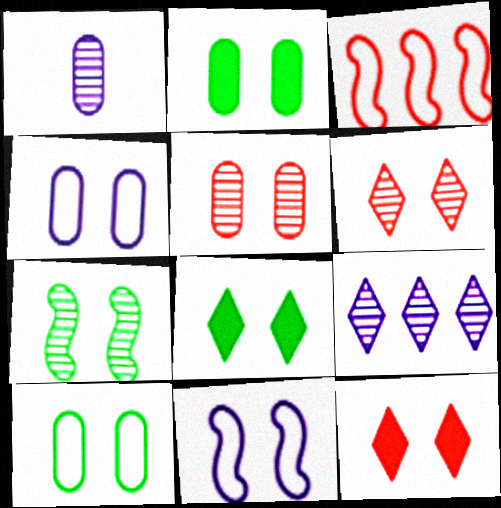[[1, 3, 8], 
[2, 4, 5], 
[2, 6, 11], 
[4, 7, 12], 
[5, 8, 11], 
[7, 8, 10]]